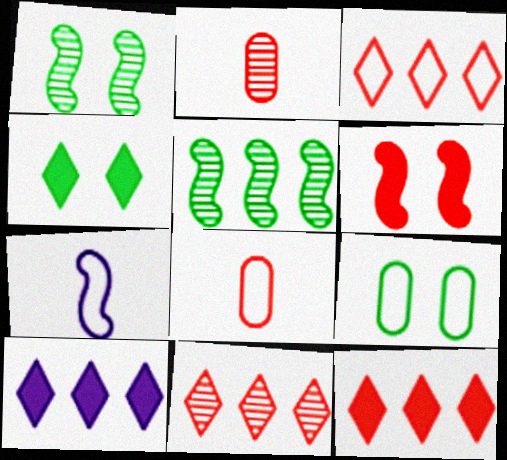[[1, 4, 9], 
[1, 8, 10], 
[2, 3, 6], 
[3, 7, 9], 
[3, 11, 12], 
[5, 6, 7], 
[6, 8, 11]]